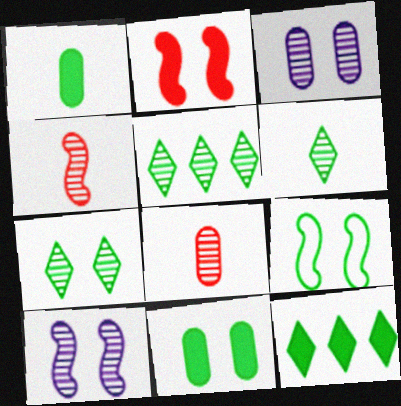[[1, 5, 9], 
[2, 9, 10], 
[3, 4, 5], 
[5, 6, 7], 
[5, 8, 10], 
[7, 9, 11]]